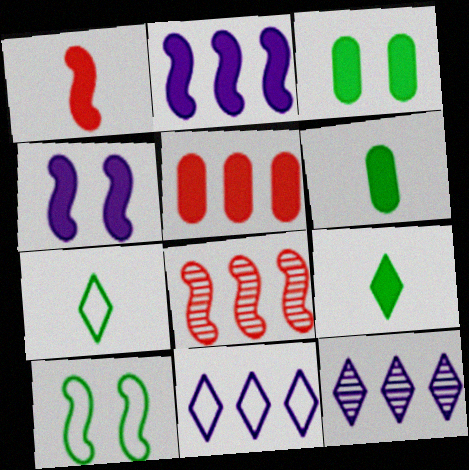[[4, 5, 9]]